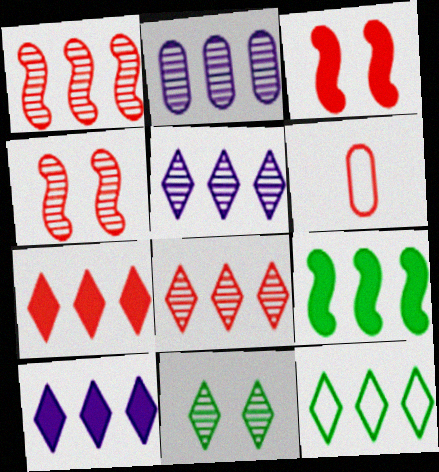[[3, 6, 8], 
[4, 6, 7], 
[5, 7, 12], 
[8, 10, 12]]